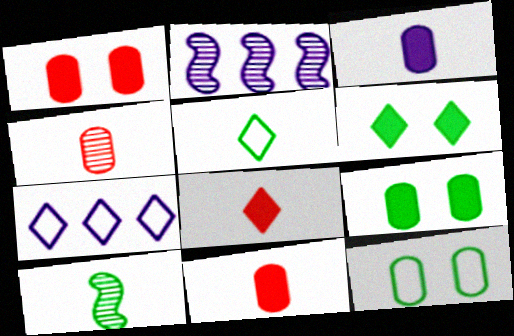[[1, 2, 5], 
[1, 7, 10], 
[2, 8, 12]]